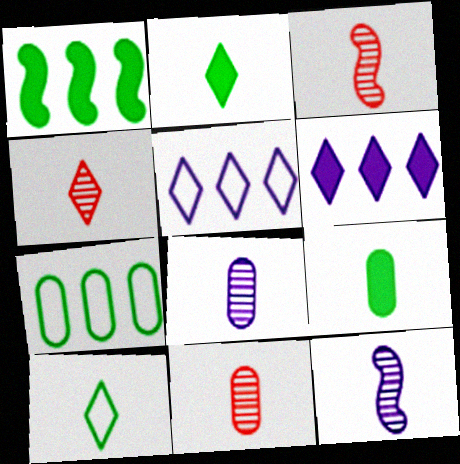[[3, 4, 11]]